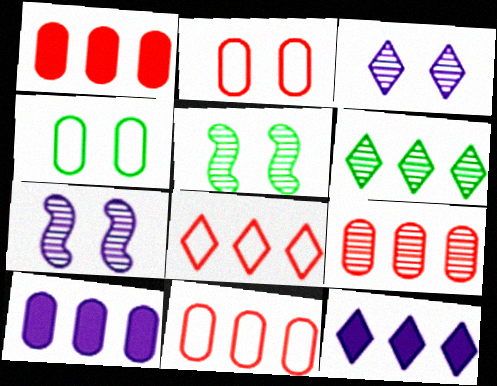[[1, 9, 11], 
[6, 8, 12]]